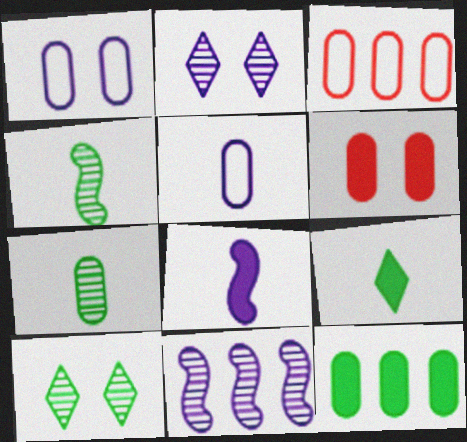[[3, 8, 10]]